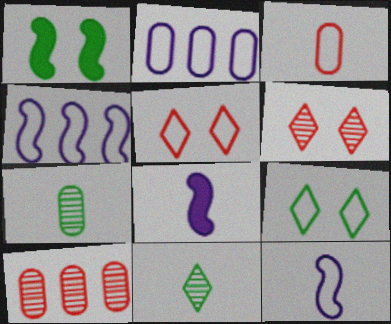[[3, 4, 9], 
[3, 8, 11], 
[8, 9, 10]]